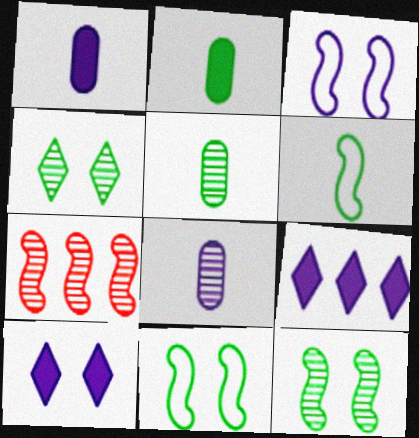[[3, 8, 9], 
[4, 7, 8]]